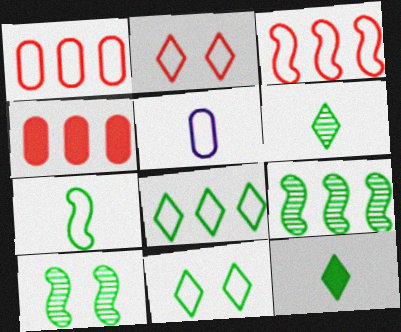[[3, 5, 11]]